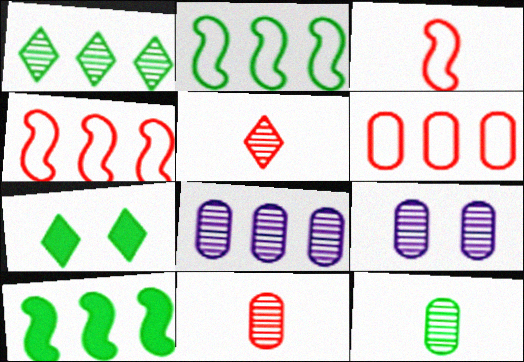[[2, 7, 12], 
[3, 7, 8]]